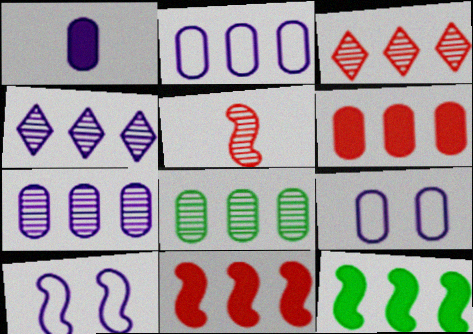[[1, 4, 10], 
[1, 7, 9], 
[2, 3, 12], 
[2, 6, 8], 
[5, 10, 12]]